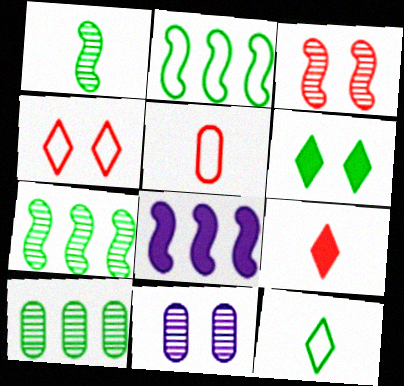[[2, 9, 11]]